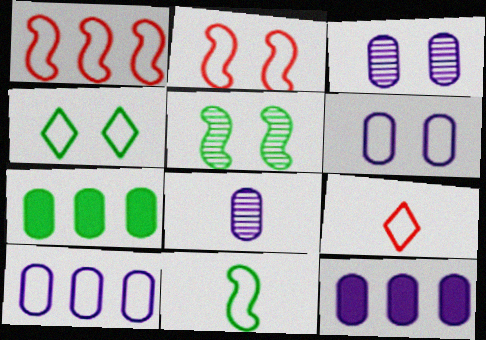[[2, 4, 6], 
[5, 9, 12], 
[6, 8, 12]]